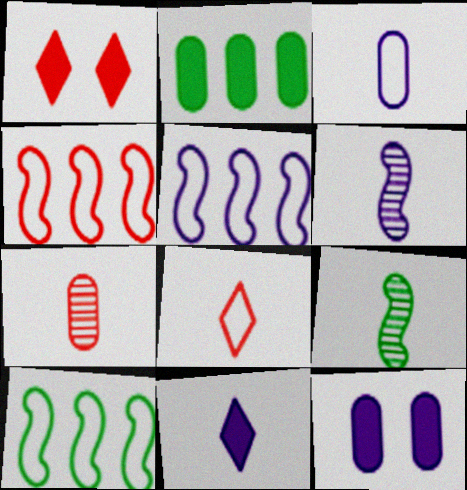[[1, 4, 7], 
[3, 6, 11], 
[4, 5, 10]]